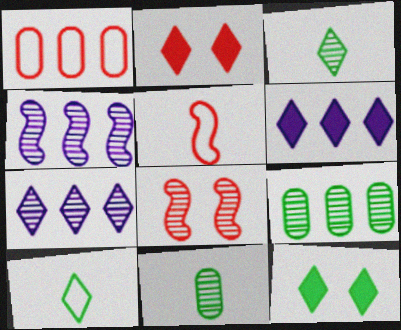[[2, 7, 10], 
[7, 8, 11]]